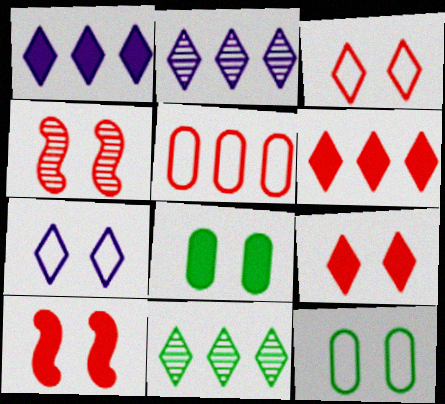[[4, 7, 8]]